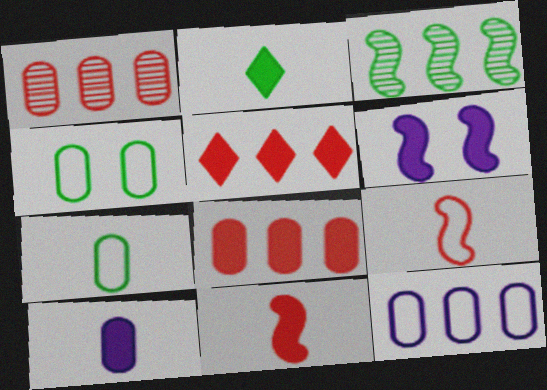[[1, 4, 10], 
[2, 3, 4], 
[2, 6, 8], 
[2, 10, 11], 
[3, 5, 12], 
[3, 6, 9]]